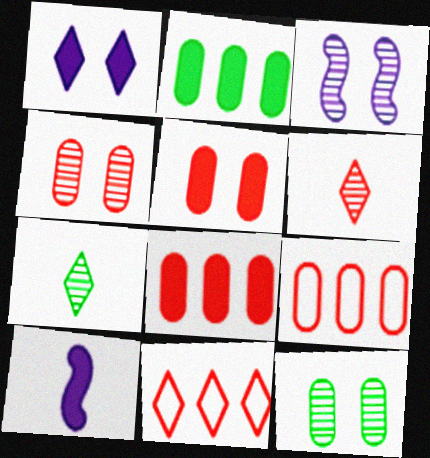[[1, 7, 11], 
[10, 11, 12]]